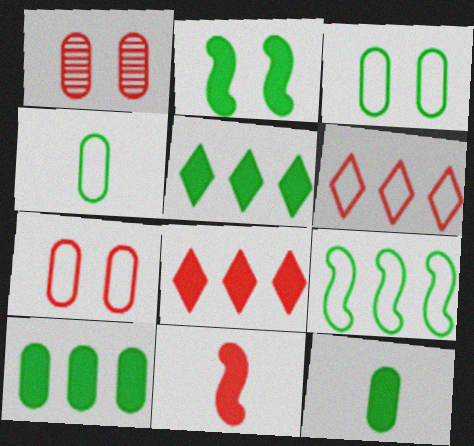[[1, 6, 11], 
[2, 5, 12]]